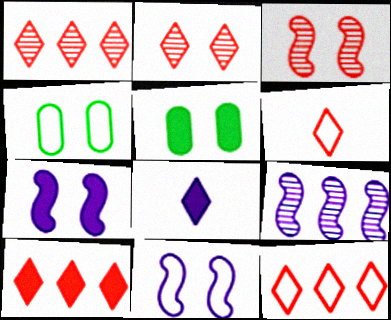[[1, 10, 12], 
[2, 4, 7], 
[2, 5, 11], 
[2, 6, 10], 
[5, 6, 9]]